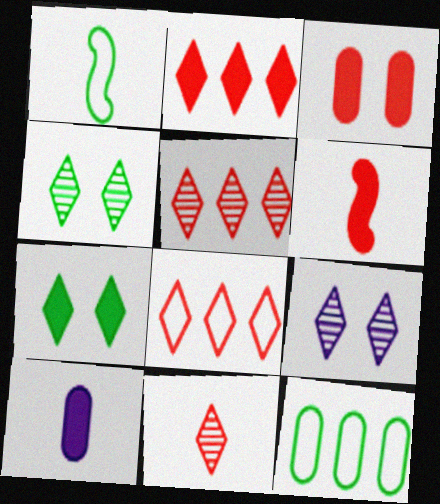[[1, 10, 11], 
[2, 3, 6], 
[2, 5, 8], 
[6, 9, 12]]